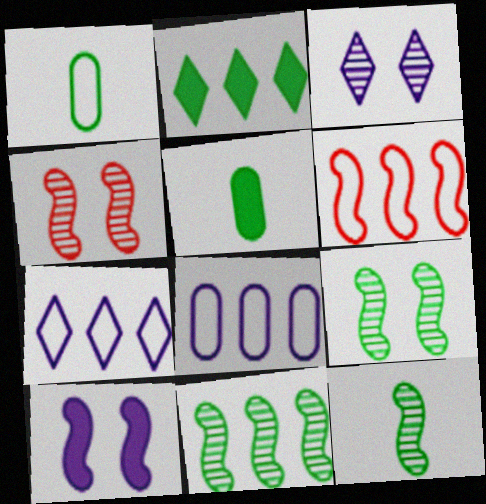[[1, 2, 9], 
[3, 5, 6], 
[4, 5, 7], 
[6, 10, 12], 
[9, 11, 12]]